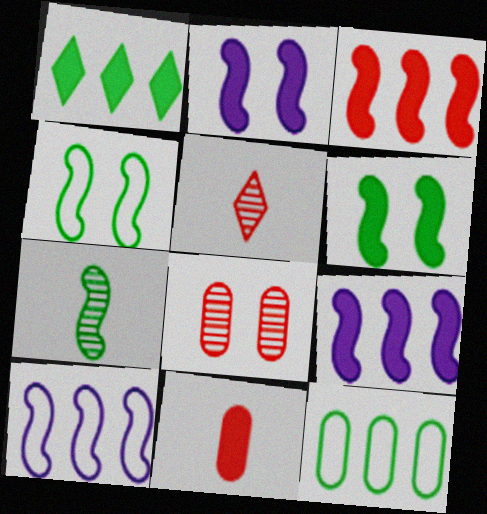[[1, 2, 11], 
[2, 5, 12]]